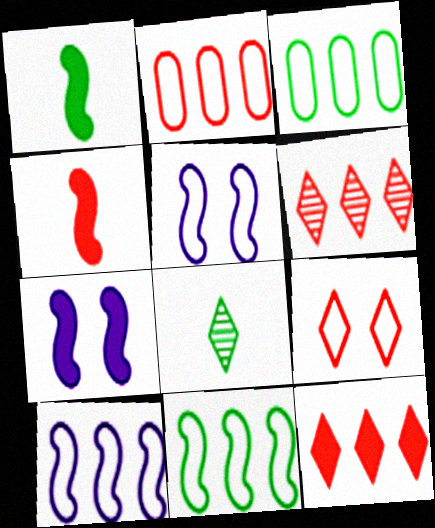[[2, 7, 8]]